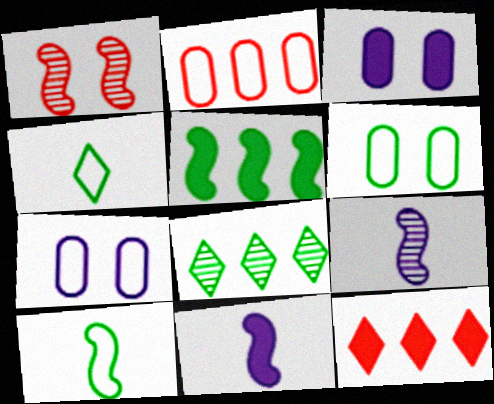[[6, 9, 12]]